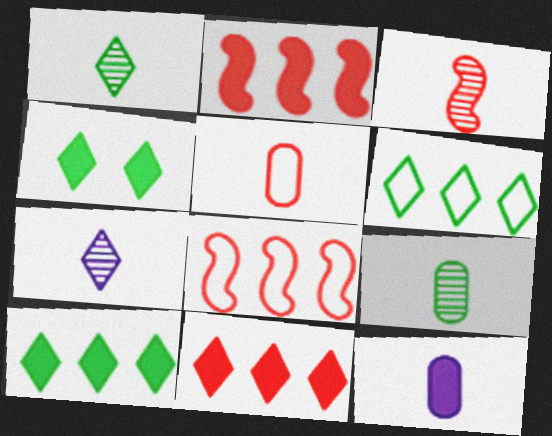[[1, 4, 6], 
[2, 4, 12], 
[3, 7, 9], 
[5, 9, 12]]